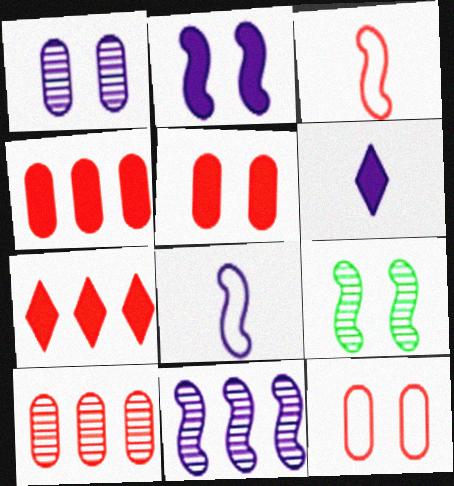[[2, 8, 11]]